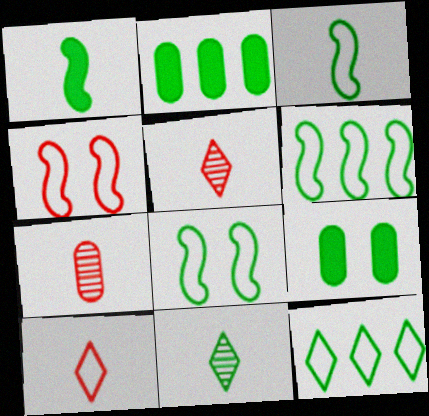[[2, 8, 11], 
[3, 6, 8], 
[6, 9, 11]]